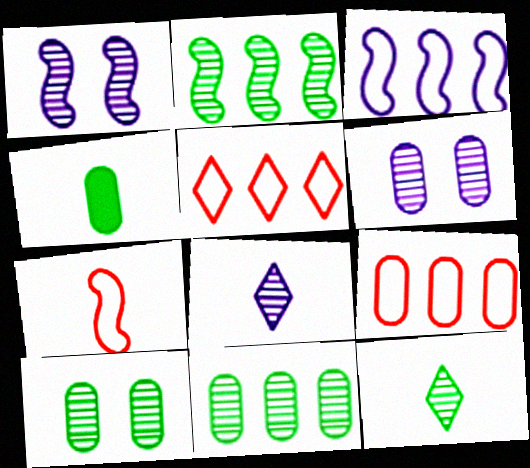[[1, 4, 5], 
[2, 10, 12], 
[4, 6, 9], 
[4, 7, 8]]